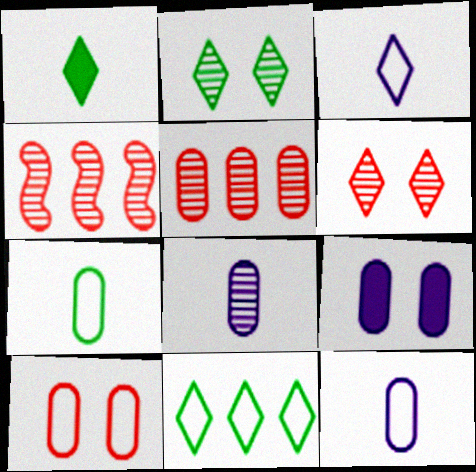[[1, 2, 11], 
[2, 4, 8], 
[5, 7, 9]]